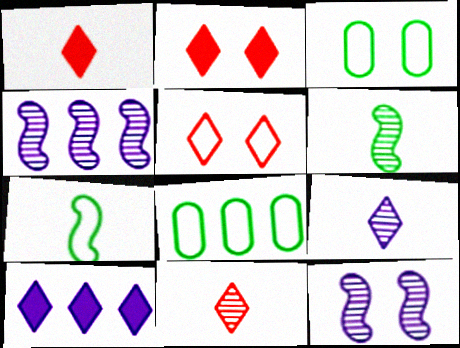[[1, 3, 4], 
[1, 8, 12], 
[2, 3, 12]]